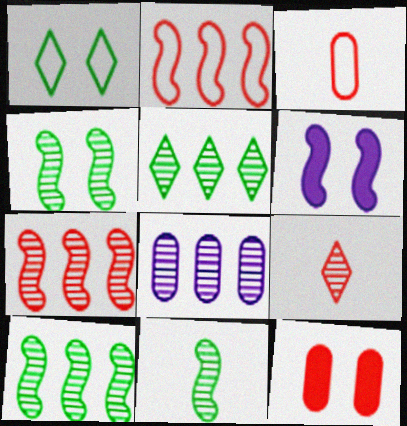[[2, 6, 11], 
[2, 9, 12], 
[3, 5, 6], 
[4, 8, 9], 
[4, 10, 11], 
[5, 7, 8]]